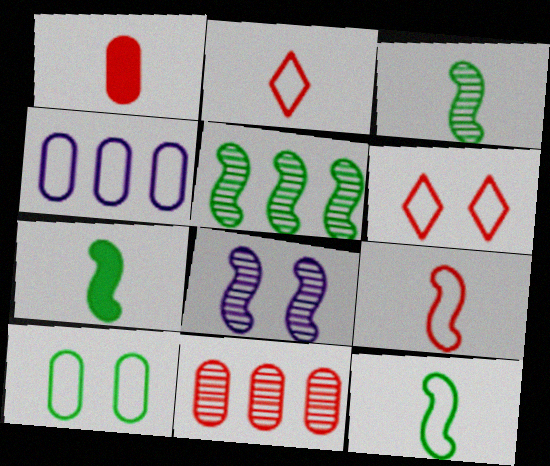[[3, 7, 12], 
[4, 6, 12]]